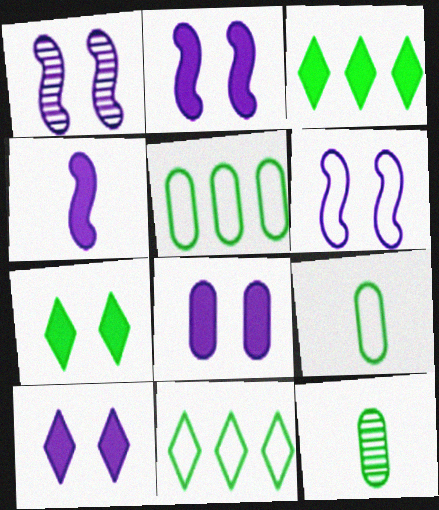[[1, 2, 6], 
[2, 8, 10]]